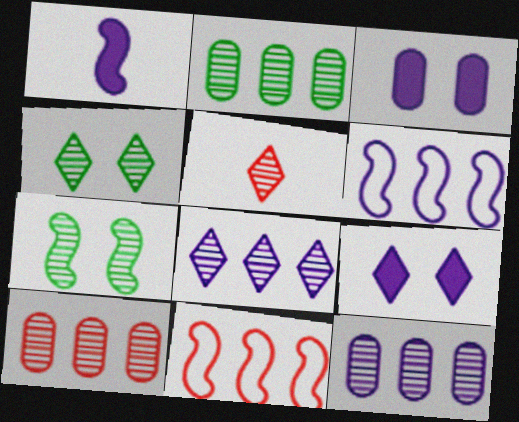[[1, 7, 11], 
[2, 10, 12], 
[4, 5, 8], 
[5, 7, 12]]